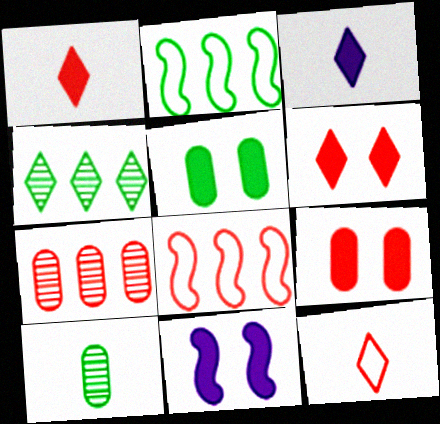[[5, 6, 11]]